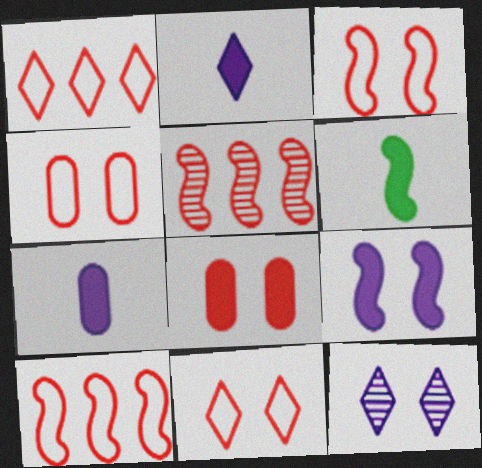[[3, 4, 11]]